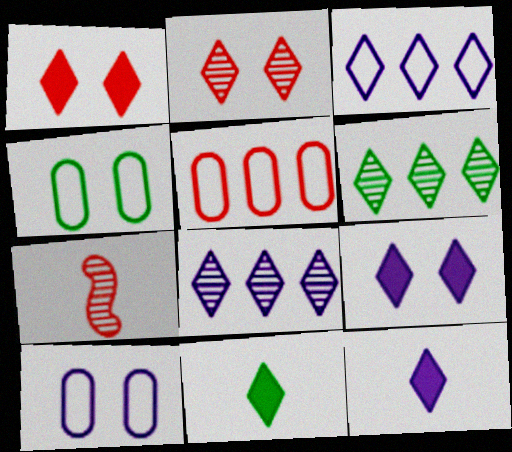[[1, 5, 7], 
[2, 3, 11]]